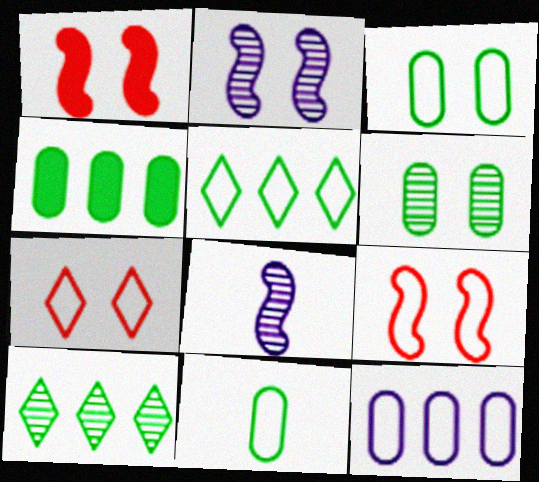[[4, 6, 11], 
[4, 7, 8]]